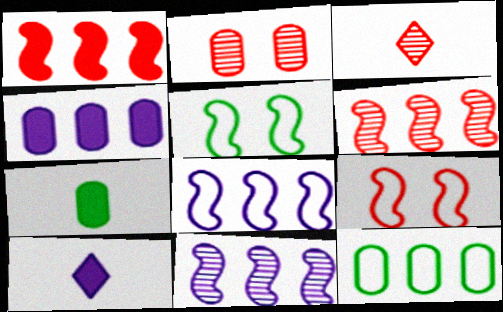[[2, 3, 6], 
[3, 4, 5]]